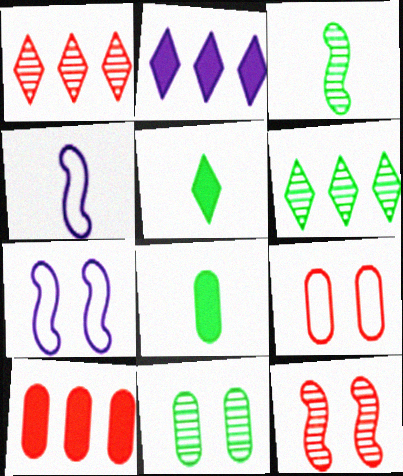[[1, 7, 8], 
[2, 3, 9], 
[3, 6, 11]]